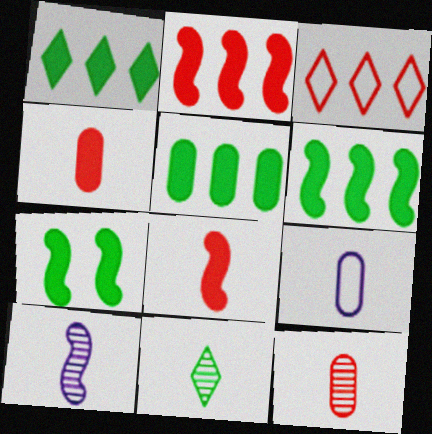[[1, 5, 6], 
[8, 9, 11], 
[10, 11, 12]]